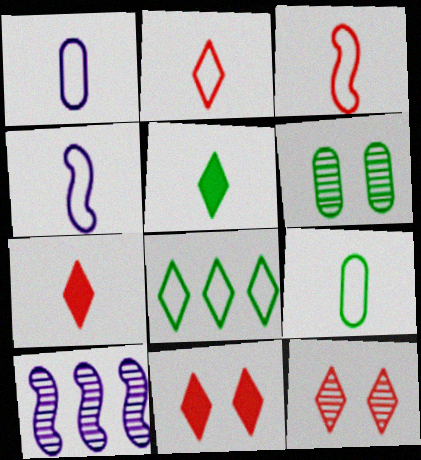[[2, 4, 9], 
[9, 10, 11]]